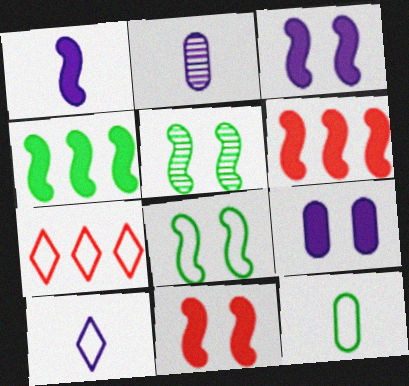[[1, 2, 10], 
[1, 4, 11]]